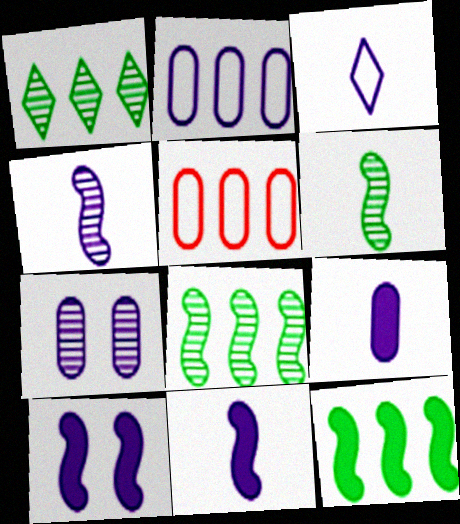[[2, 7, 9], 
[3, 4, 9]]